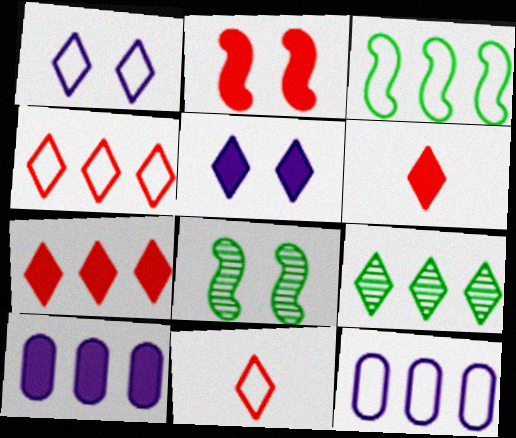[[1, 6, 9], 
[3, 4, 12], 
[5, 9, 11], 
[6, 8, 12], 
[8, 10, 11]]